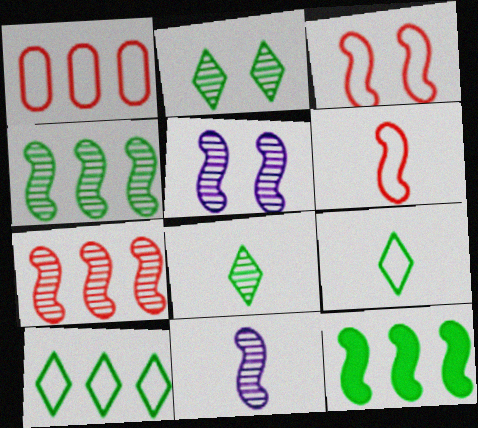[[3, 11, 12], 
[5, 6, 12]]